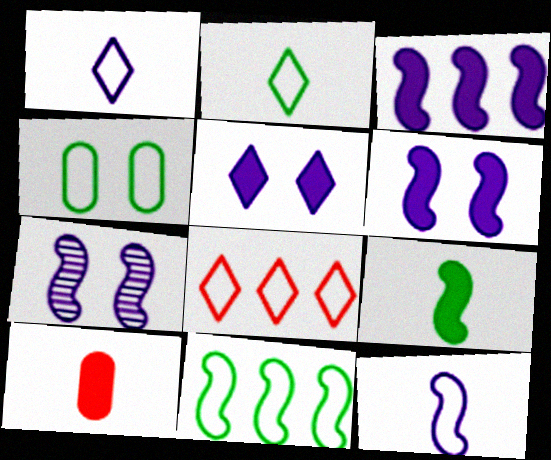[[2, 4, 11], 
[3, 7, 12], 
[4, 8, 12]]